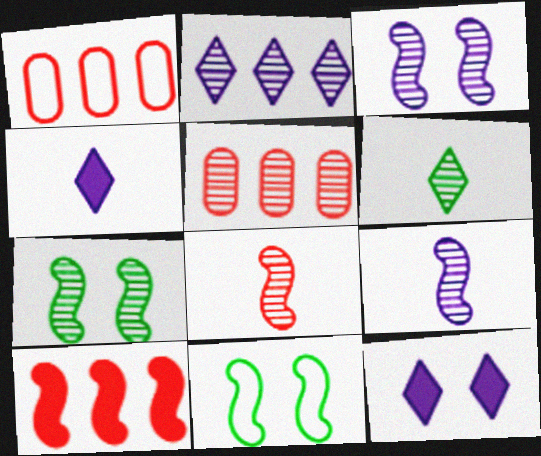[[1, 4, 7], 
[3, 5, 6], 
[4, 5, 11], 
[9, 10, 11]]